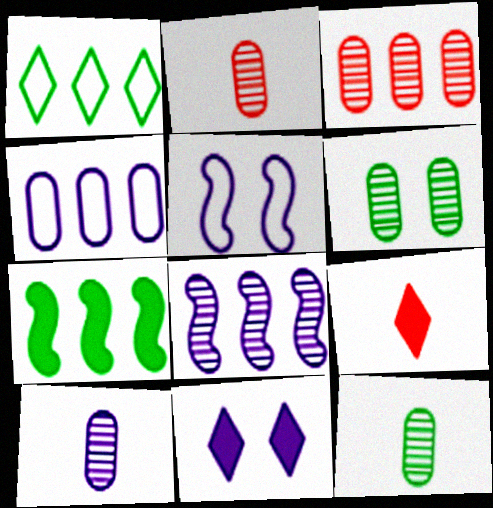[[2, 10, 12], 
[3, 6, 10]]